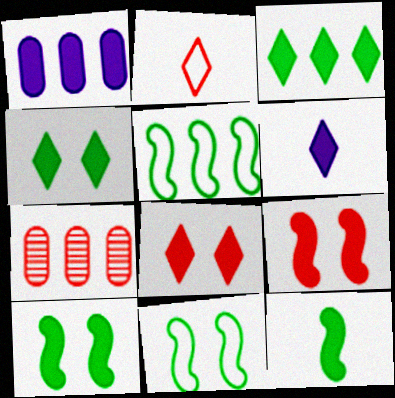[[1, 8, 12], 
[2, 7, 9], 
[3, 6, 8], 
[6, 7, 11]]